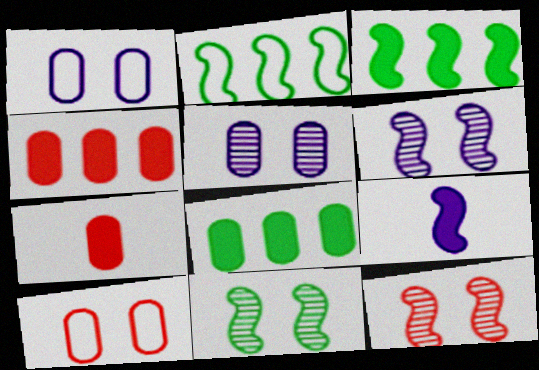[[2, 9, 12], 
[6, 11, 12]]